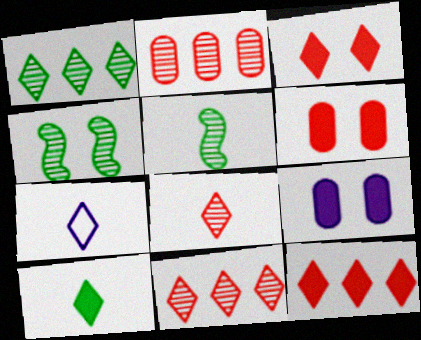[[1, 3, 7], 
[7, 8, 10]]